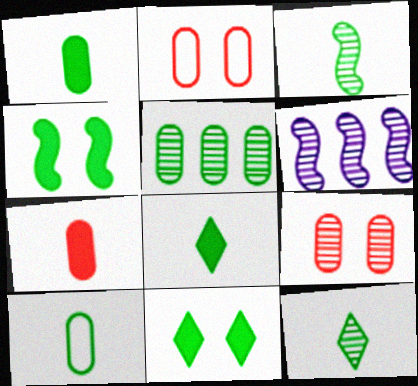[[2, 6, 8], 
[3, 8, 10], 
[6, 9, 12]]